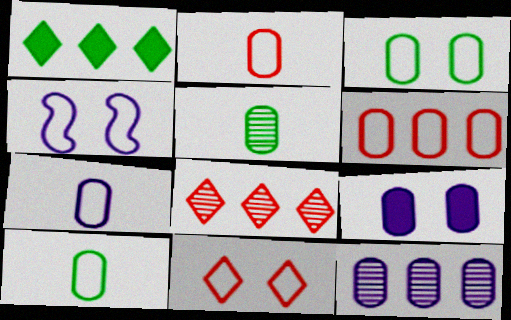[[2, 7, 10], 
[3, 4, 11], 
[3, 6, 7], 
[5, 6, 9], 
[7, 9, 12]]